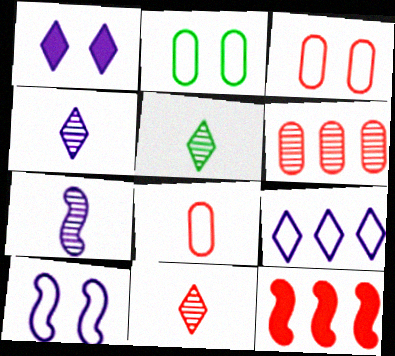[[1, 4, 9], 
[2, 4, 12], 
[3, 11, 12], 
[4, 5, 11]]